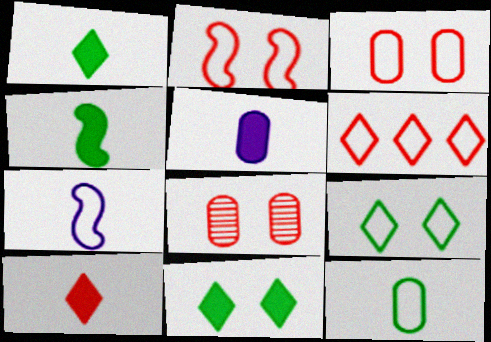[[4, 5, 10]]